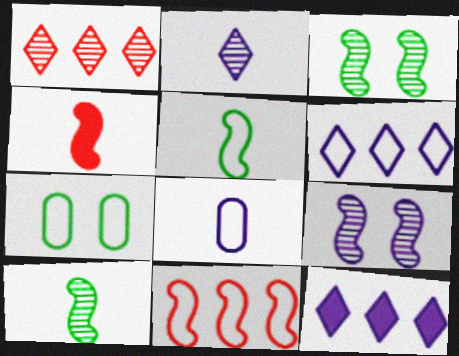[[8, 9, 12]]